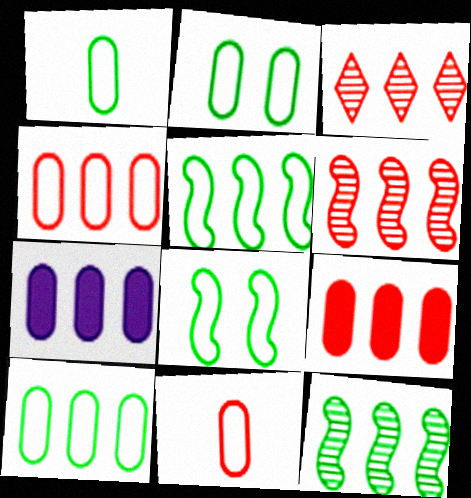[[1, 2, 10], 
[3, 5, 7]]